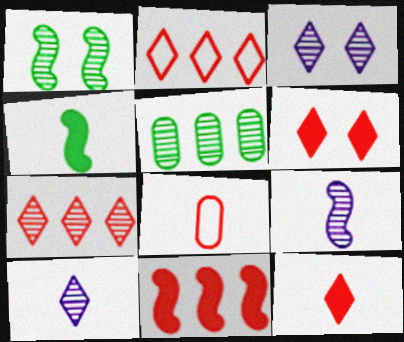[[4, 8, 10]]